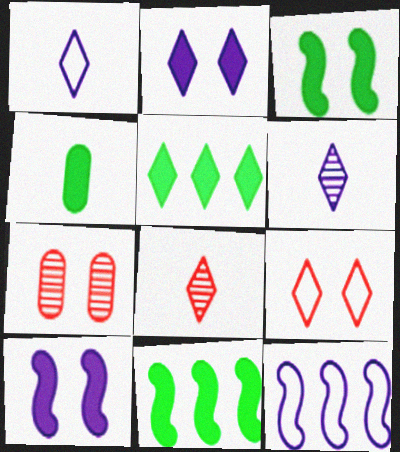[[1, 7, 11], 
[3, 4, 5], 
[5, 6, 9]]